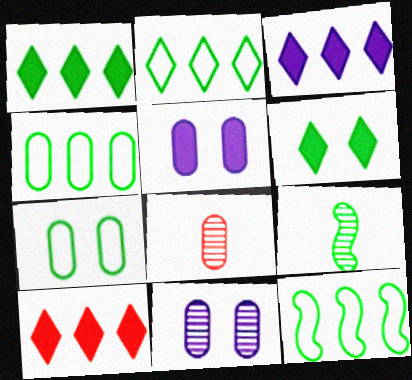[[1, 3, 10], 
[1, 7, 9], 
[2, 4, 12], 
[4, 5, 8], 
[4, 6, 9]]